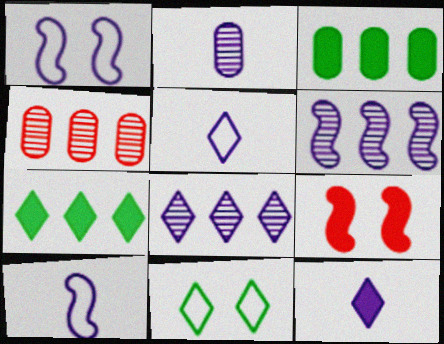[[2, 10, 12], 
[3, 9, 12]]